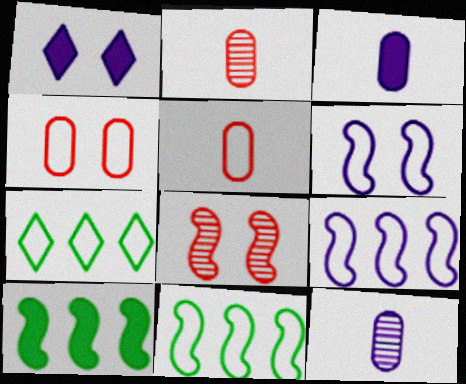[[1, 2, 11], 
[1, 9, 12], 
[3, 7, 8], 
[5, 6, 7]]